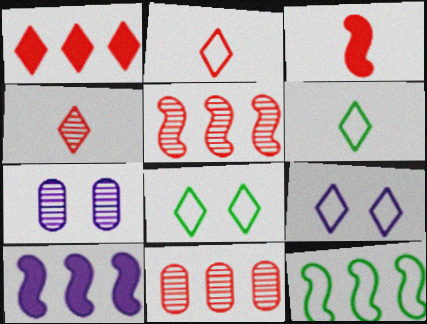[[5, 10, 12]]